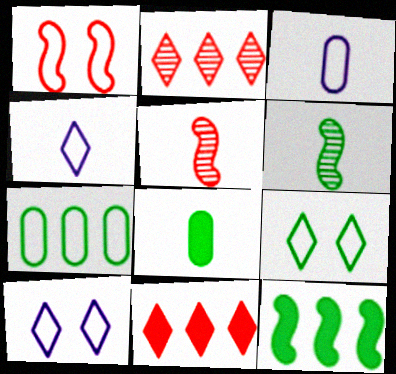[[1, 4, 7], 
[4, 5, 8]]